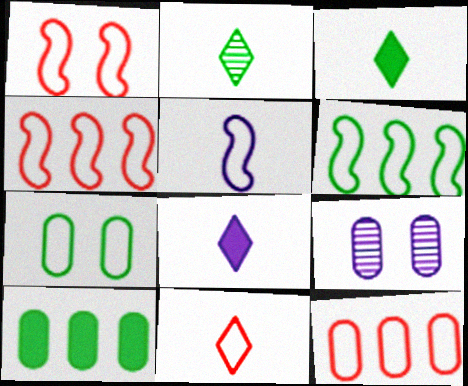[[1, 5, 6], 
[1, 11, 12], 
[2, 8, 11], 
[3, 4, 9]]